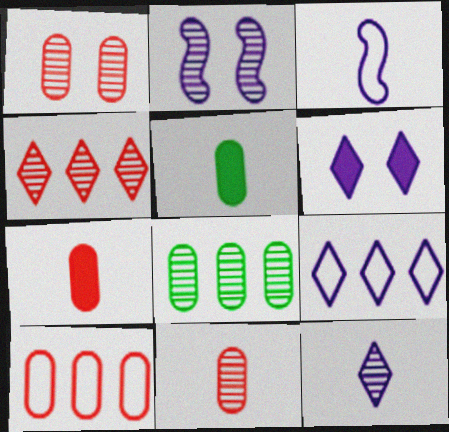[[1, 7, 10], 
[6, 9, 12]]